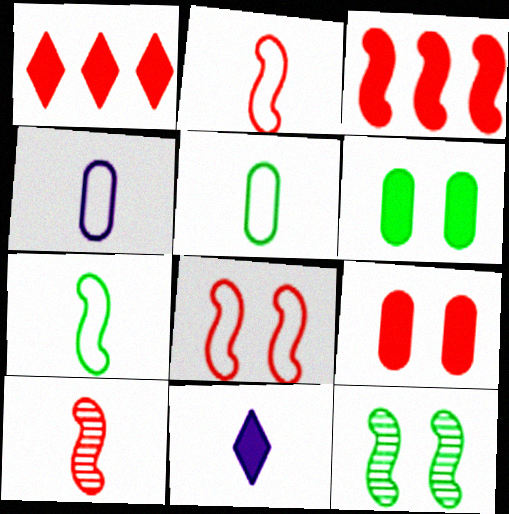[[1, 4, 12], 
[3, 6, 11], 
[3, 8, 10], 
[5, 10, 11]]